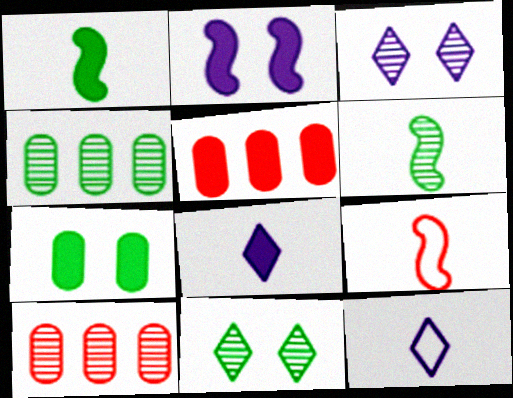[[3, 6, 10], 
[4, 6, 11]]